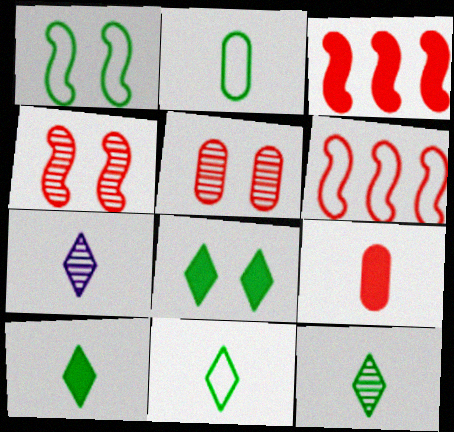[[10, 11, 12]]